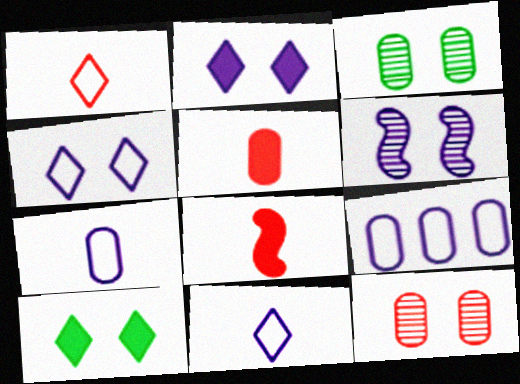[[3, 5, 9]]